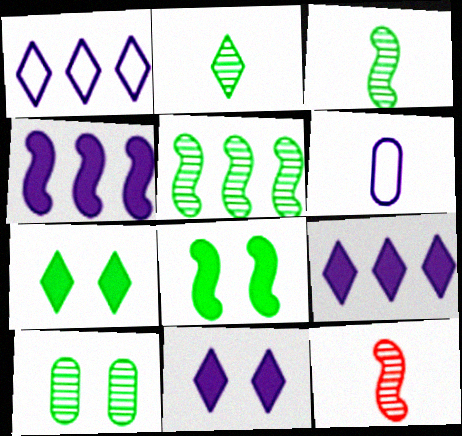[[2, 5, 10]]